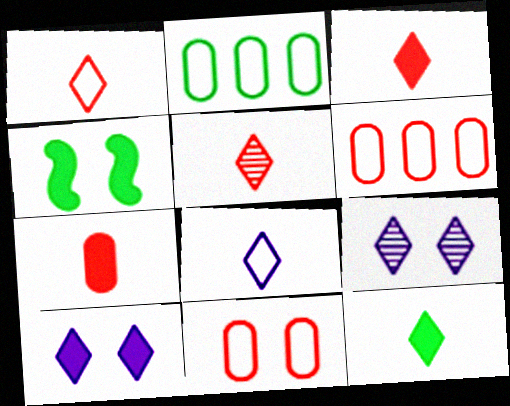[[1, 3, 5], 
[4, 9, 11], 
[5, 8, 12]]